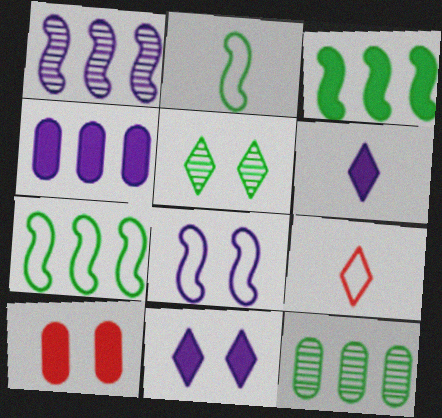[[3, 6, 10], 
[5, 8, 10]]